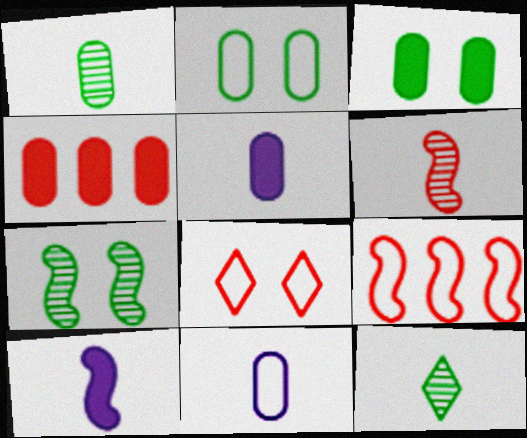[[3, 4, 5], 
[4, 6, 8], 
[7, 9, 10]]